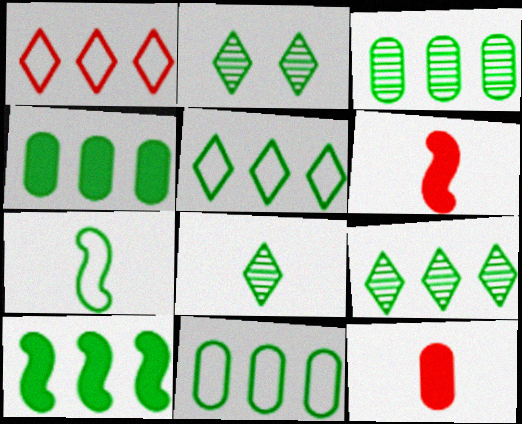[[2, 4, 7], 
[2, 8, 9], 
[3, 4, 11], 
[3, 5, 10], 
[9, 10, 11]]